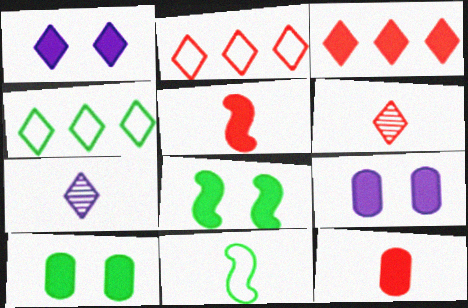[[1, 4, 6], 
[7, 11, 12]]